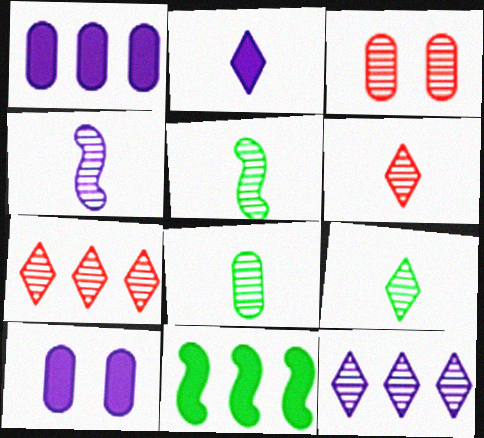[[3, 5, 12], 
[4, 6, 8], 
[5, 8, 9]]